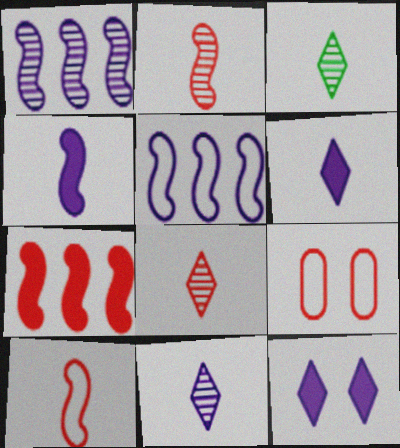[[3, 8, 11], 
[7, 8, 9]]